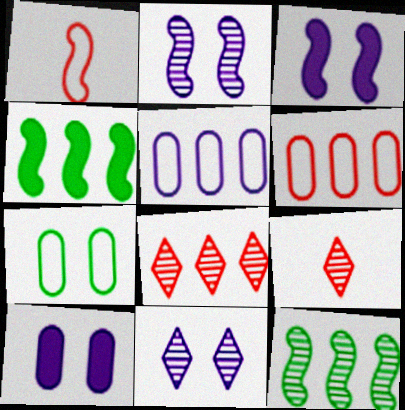[[1, 2, 4], 
[1, 3, 12], 
[4, 5, 8]]